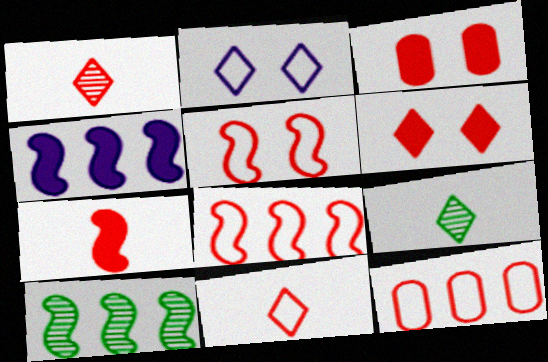[[1, 3, 8], 
[4, 8, 10], 
[5, 11, 12]]